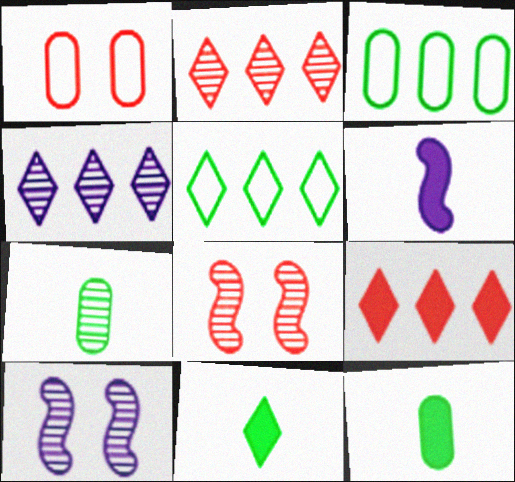[[2, 7, 10], 
[4, 5, 9], 
[4, 7, 8]]